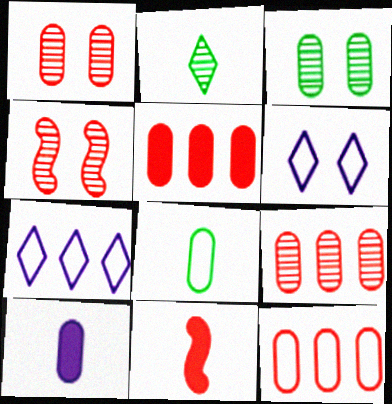[[3, 7, 11], 
[3, 10, 12], 
[5, 9, 12]]